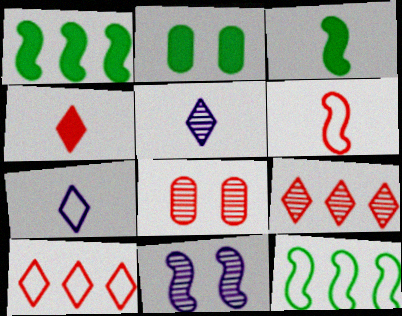[[1, 6, 11], 
[1, 7, 8]]